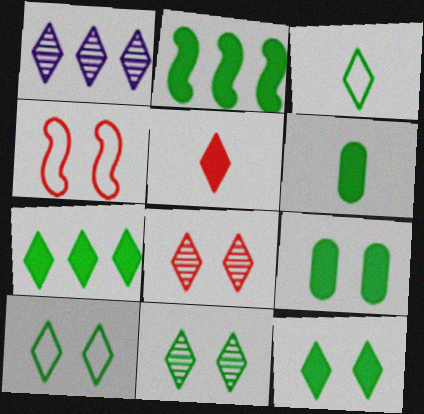[[1, 4, 6], 
[1, 5, 10], 
[2, 6, 12], 
[3, 7, 11], 
[10, 11, 12]]